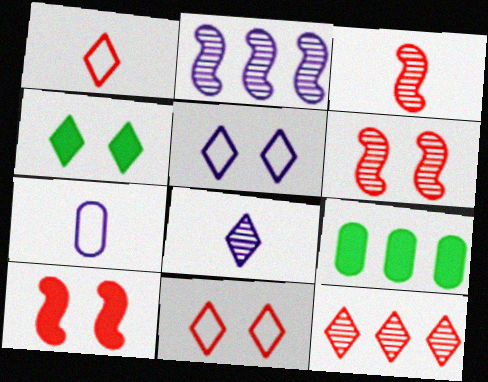[[3, 5, 9]]